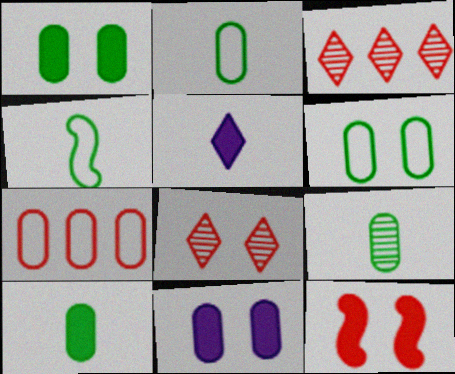[[2, 9, 10], 
[3, 4, 11], 
[7, 9, 11]]